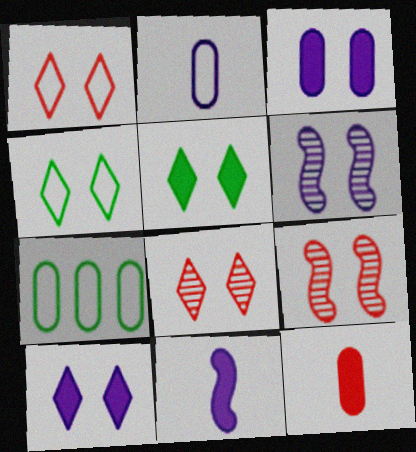[[3, 4, 9], 
[4, 8, 10], 
[7, 8, 11]]